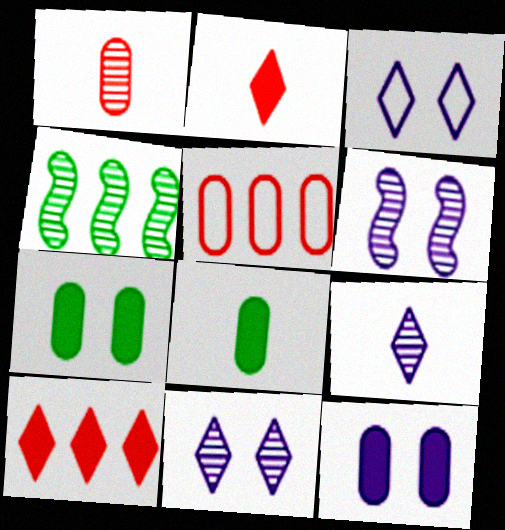[[1, 4, 11], 
[3, 6, 12]]